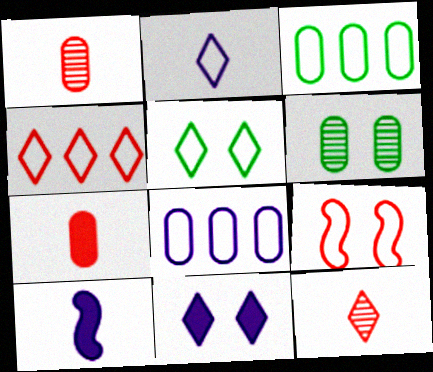[[2, 3, 9], 
[2, 4, 5], 
[4, 6, 10], 
[6, 7, 8], 
[6, 9, 11]]